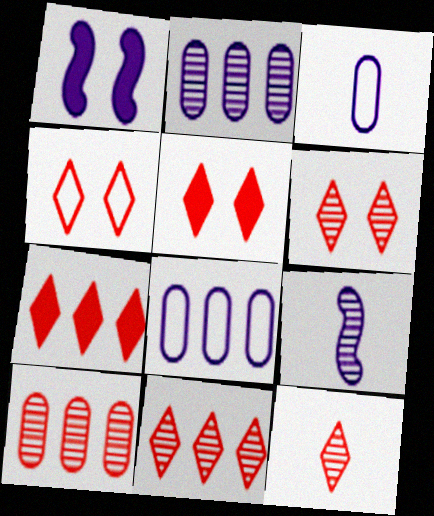[[4, 5, 6], 
[4, 7, 12], 
[6, 11, 12]]